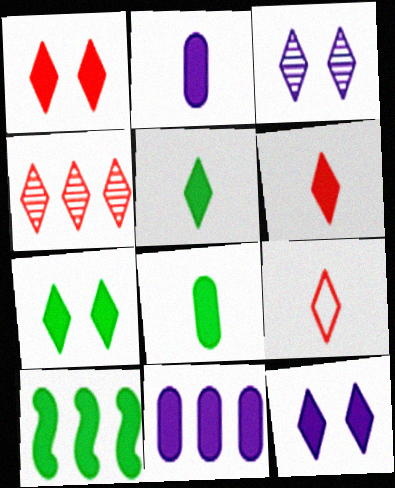[[1, 2, 10], 
[1, 4, 9], 
[1, 7, 12], 
[7, 8, 10]]